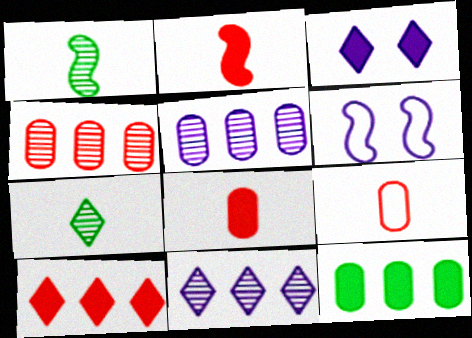[[2, 3, 12]]